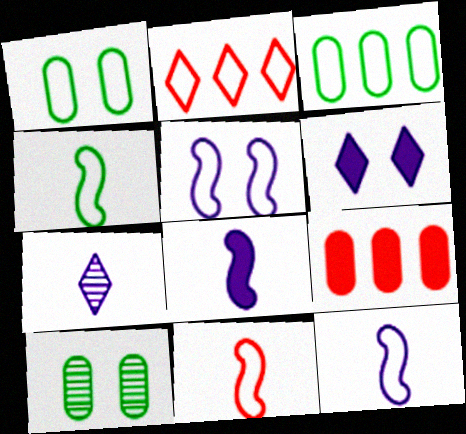[[1, 2, 12], 
[2, 8, 10], 
[4, 11, 12]]